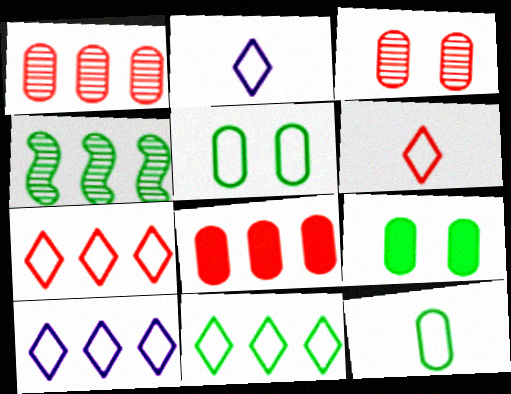[[4, 8, 10], 
[7, 10, 11]]